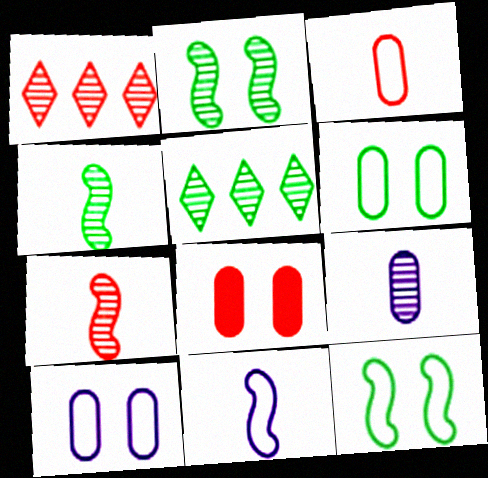[[1, 2, 9], 
[5, 8, 11]]